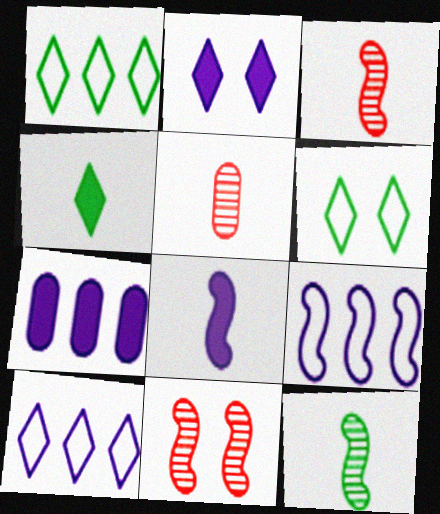[[2, 7, 8], 
[3, 6, 7]]